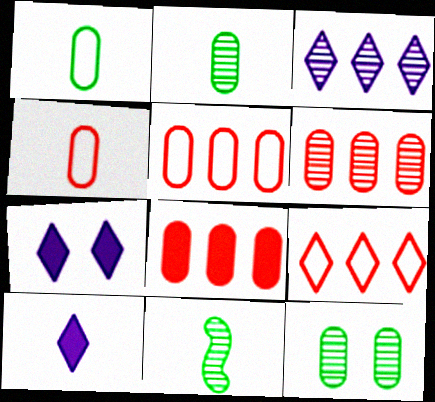[[4, 10, 11], 
[5, 6, 8], 
[5, 7, 11]]